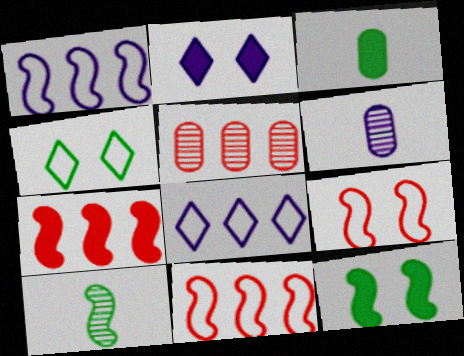[[1, 2, 6], 
[2, 3, 7], 
[4, 6, 7]]